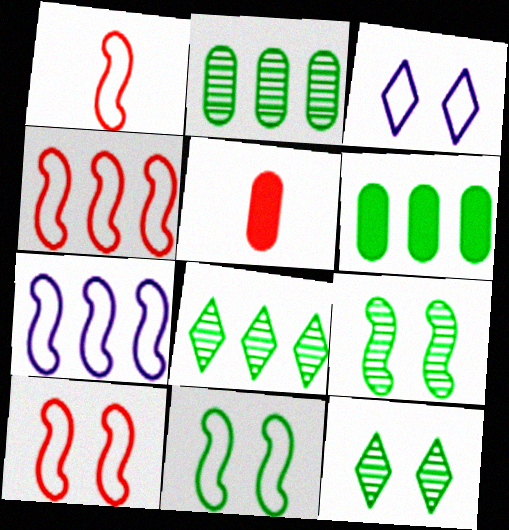[[1, 4, 10], 
[1, 7, 11], 
[5, 7, 12]]